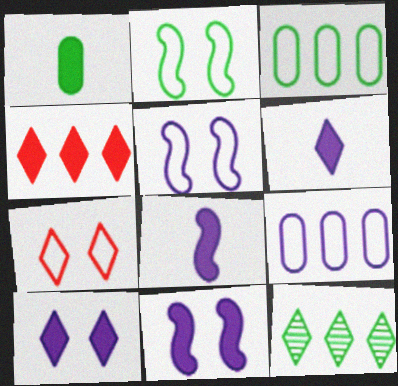[[1, 2, 12], 
[1, 4, 11], 
[6, 7, 12]]